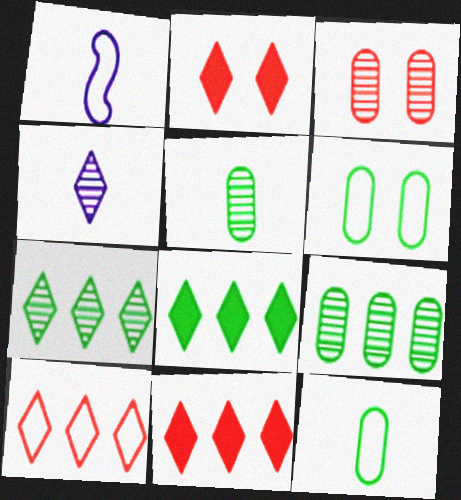[[1, 2, 9], 
[1, 3, 8], 
[1, 6, 10]]